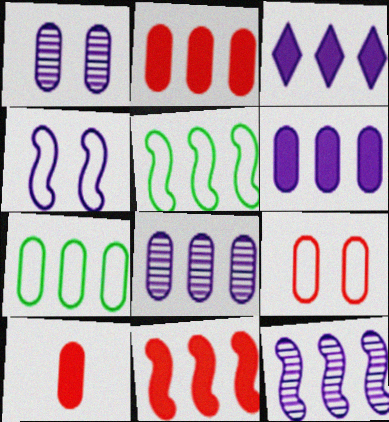[[1, 7, 10], 
[2, 7, 8], 
[5, 11, 12]]